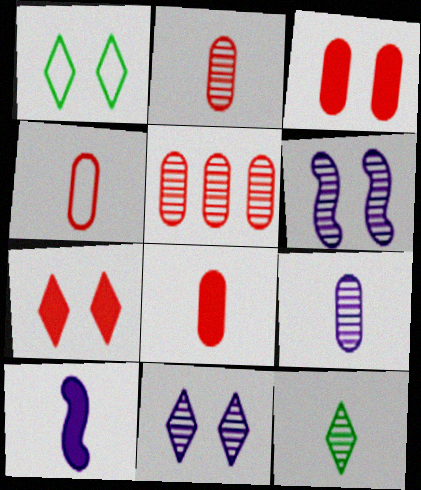[[1, 3, 6], 
[1, 5, 10], 
[1, 7, 11], 
[2, 4, 8], 
[3, 4, 5], 
[4, 10, 12], 
[5, 6, 12]]